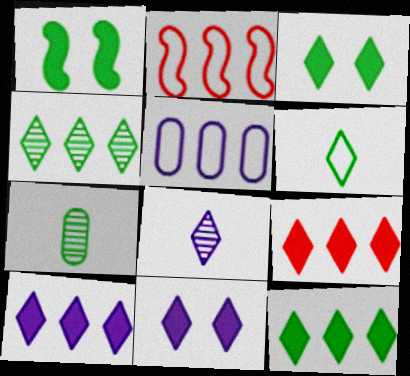[[2, 7, 11], 
[3, 4, 6], 
[9, 10, 12]]